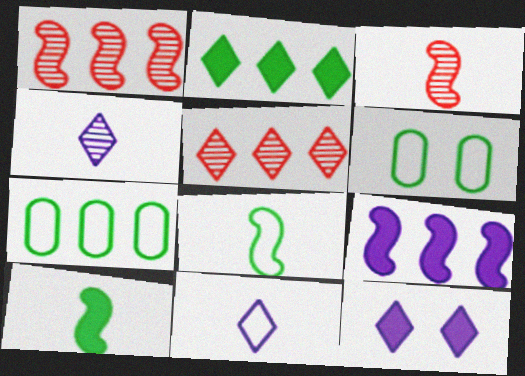[[3, 7, 12], 
[5, 7, 9]]